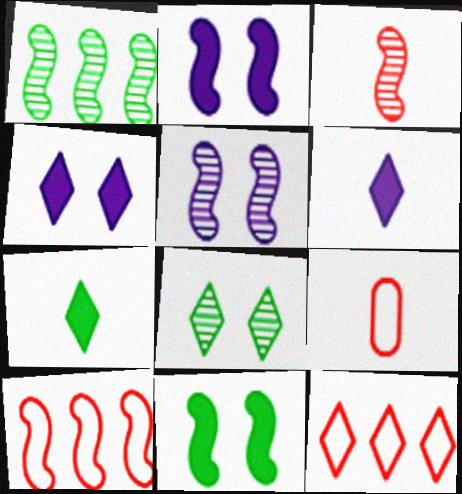[[1, 3, 5], 
[1, 4, 9], 
[6, 8, 12]]